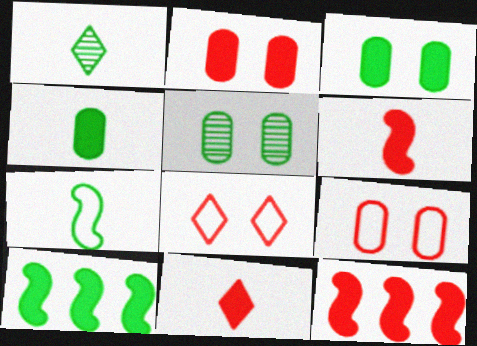[[1, 4, 7], 
[2, 11, 12]]